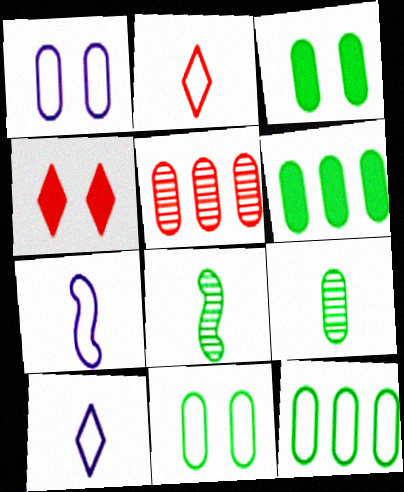[[3, 9, 12], 
[6, 9, 11]]